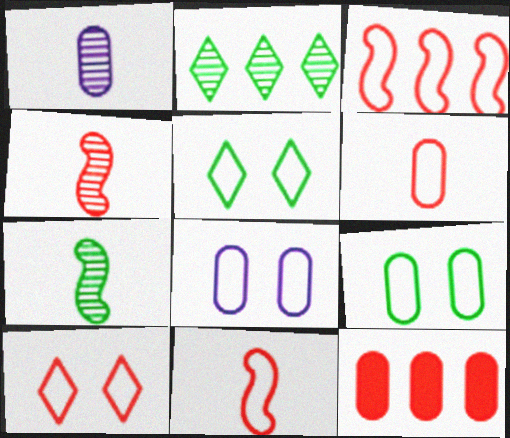[[1, 9, 12], 
[3, 6, 10], 
[4, 10, 12]]